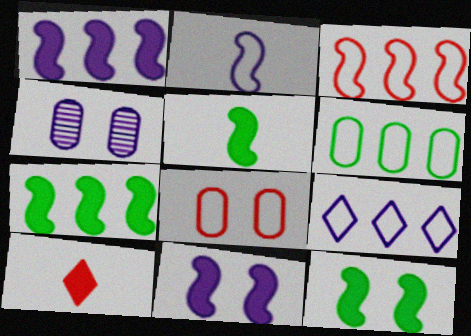[[3, 6, 9], 
[5, 7, 12]]